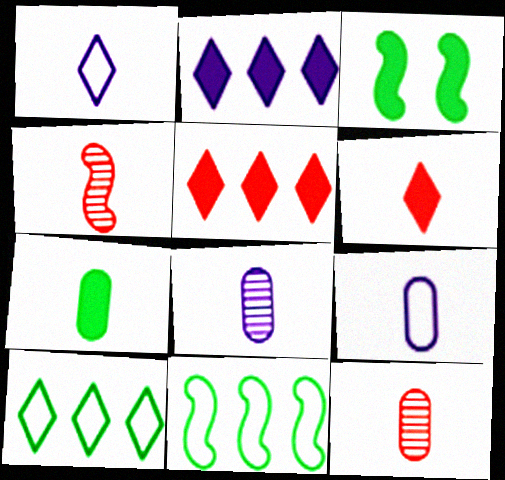[[1, 4, 7], 
[7, 9, 12]]